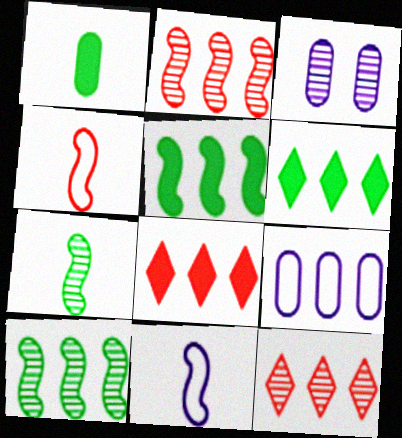[[2, 6, 9], 
[3, 4, 6], 
[3, 7, 12], 
[5, 9, 12], 
[8, 9, 10]]